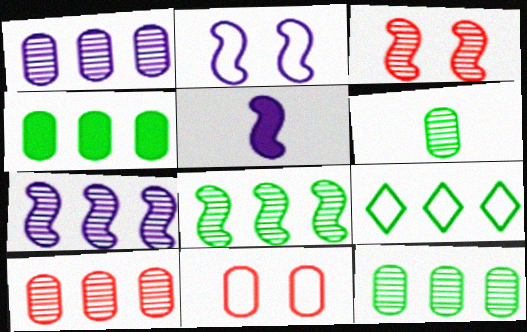[[1, 10, 12], 
[2, 5, 7], 
[4, 8, 9]]